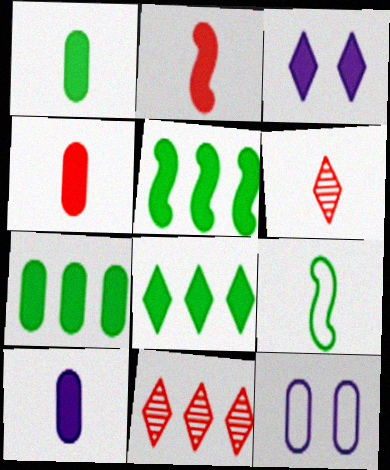[[1, 4, 10], 
[2, 3, 7], 
[3, 4, 5], 
[5, 6, 12], 
[5, 7, 8], 
[6, 9, 10]]